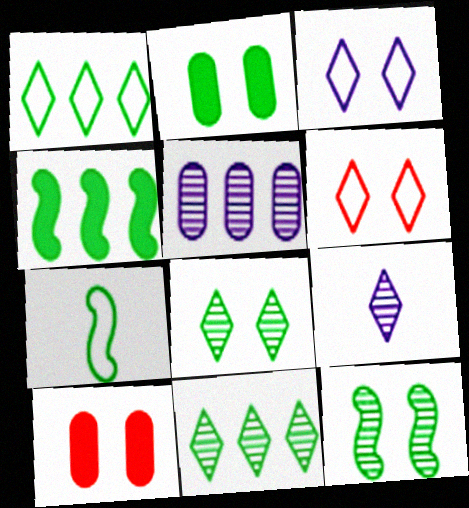[[2, 7, 11], 
[3, 10, 12], 
[4, 7, 12]]